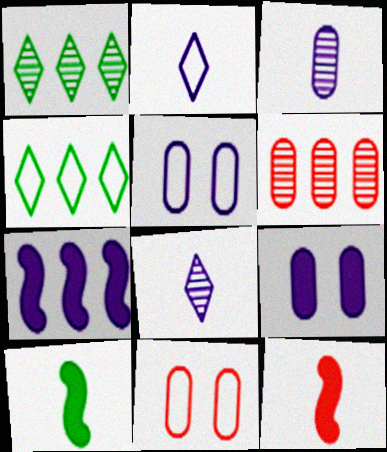[[1, 5, 12], 
[4, 6, 7], 
[5, 7, 8]]